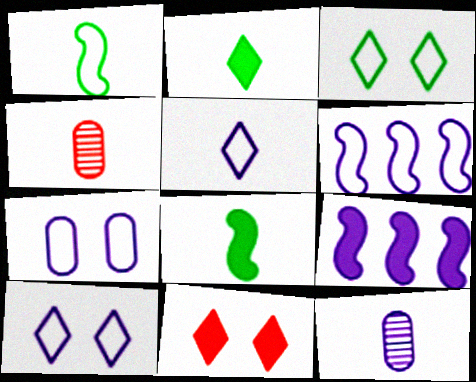[[3, 4, 9], 
[4, 5, 8], 
[5, 6, 7], 
[9, 10, 12]]